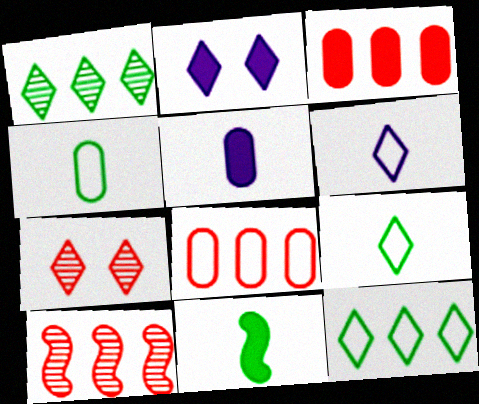[[2, 3, 11], 
[2, 4, 10]]